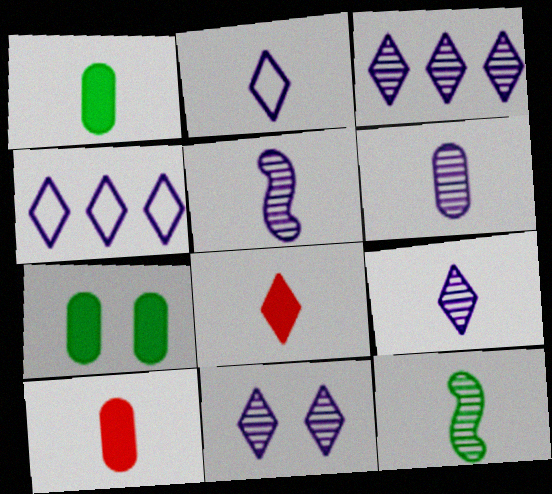[[2, 10, 12], 
[3, 9, 11], 
[5, 6, 9]]